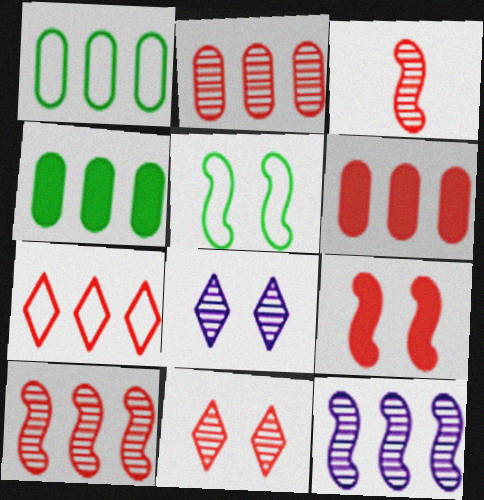[[2, 3, 11], 
[4, 7, 12], 
[6, 7, 10]]